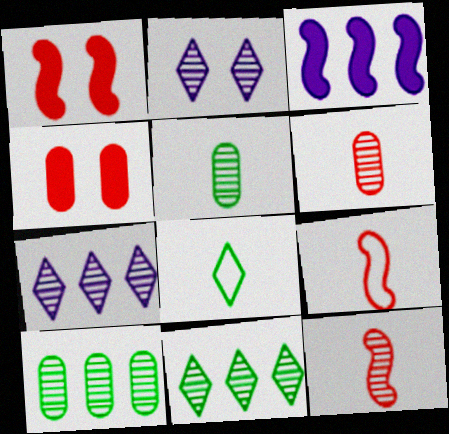[[2, 10, 12]]